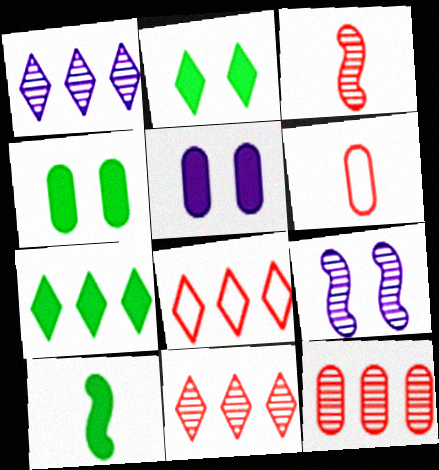[[1, 7, 8], 
[4, 7, 10], 
[6, 7, 9]]